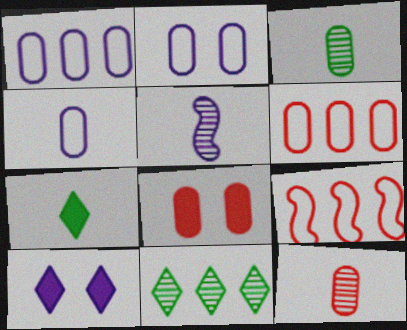[[1, 2, 4], 
[1, 3, 8], 
[1, 5, 10], 
[3, 9, 10], 
[6, 8, 12]]